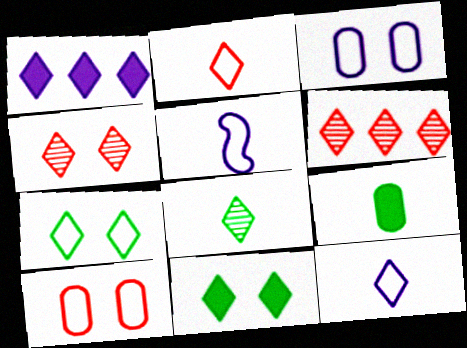[[6, 11, 12]]